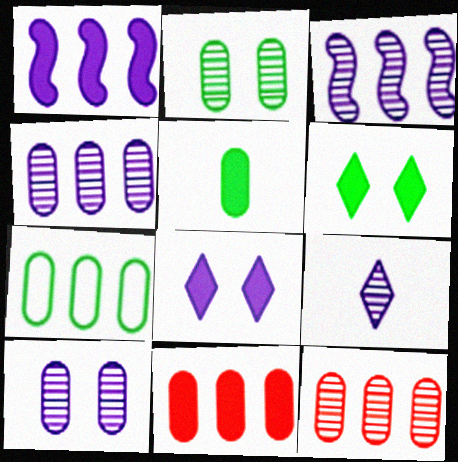[[2, 5, 7], 
[3, 9, 10], 
[4, 7, 11]]